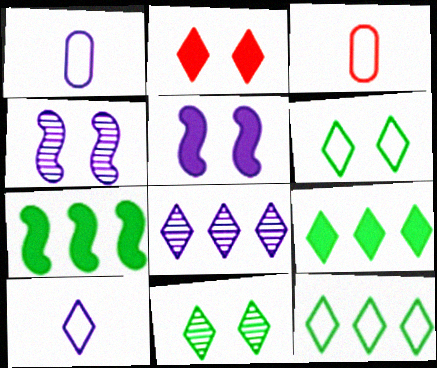[[1, 5, 8], 
[3, 4, 9]]